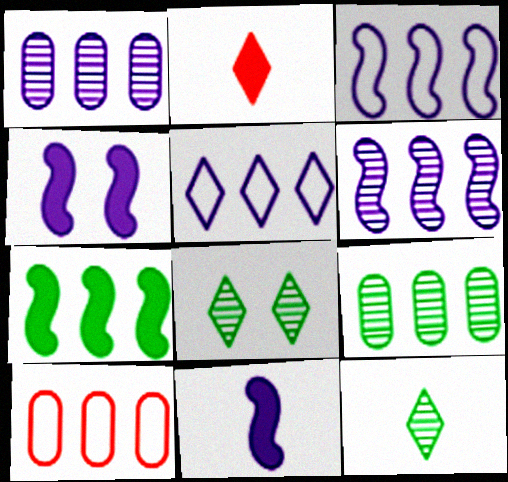[[2, 5, 8], 
[4, 10, 12], 
[8, 10, 11]]